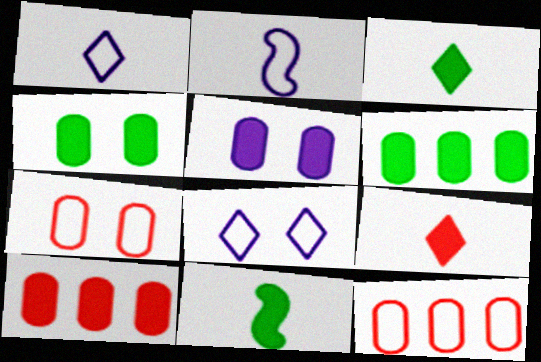[]